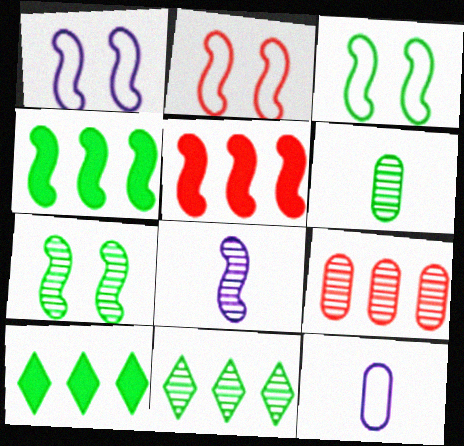[[1, 2, 3], 
[2, 4, 8], 
[3, 5, 8], 
[3, 6, 10], 
[6, 7, 11]]